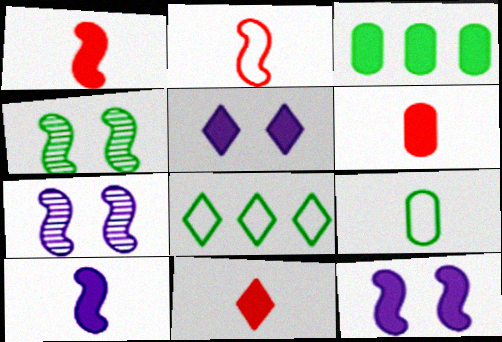[[1, 3, 5], 
[1, 6, 11], 
[3, 11, 12], 
[6, 7, 8]]